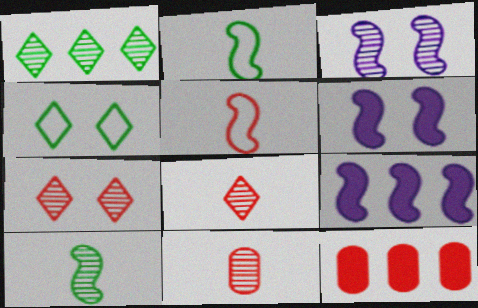[[1, 3, 11], 
[4, 9, 11], 
[5, 7, 12]]